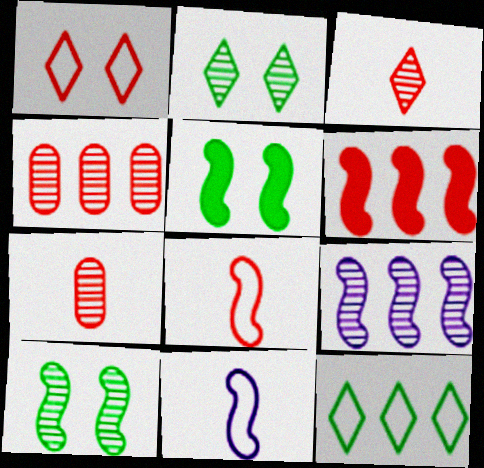[[1, 6, 7], 
[2, 7, 9], 
[5, 8, 9], 
[6, 10, 11]]